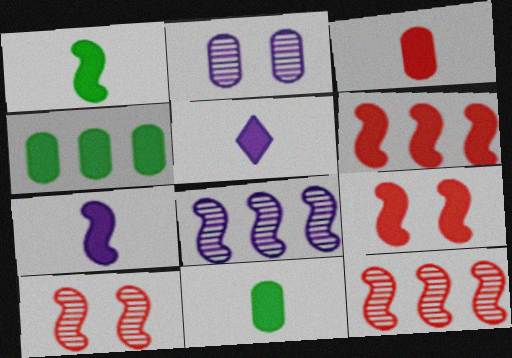[[1, 3, 5], 
[4, 5, 9]]